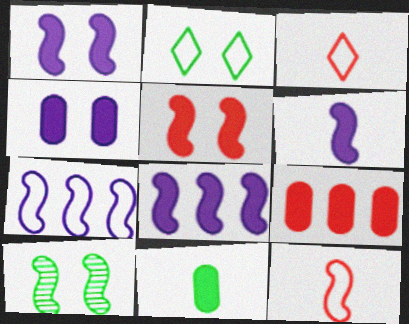[[1, 6, 8], 
[4, 9, 11], 
[8, 10, 12]]